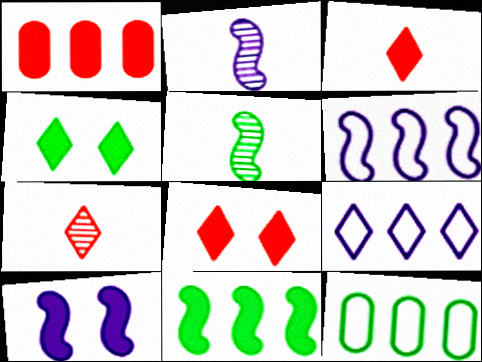[[2, 6, 10], 
[2, 8, 12], 
[4, 5, 12], 
[4, 7, 9], 
[7, 10, 12]]